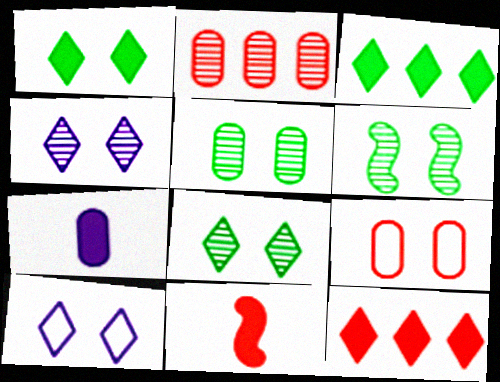[[5, 6, 8]]